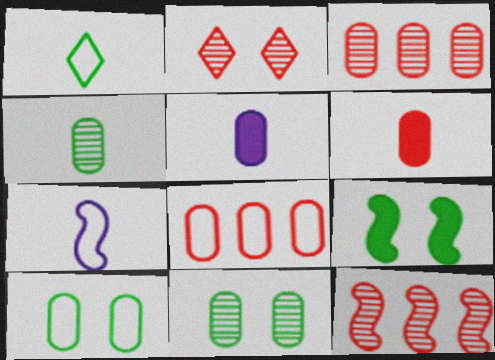[[3, 5, 10], 
[5, 8, 11], 
[7, 9, 12]]